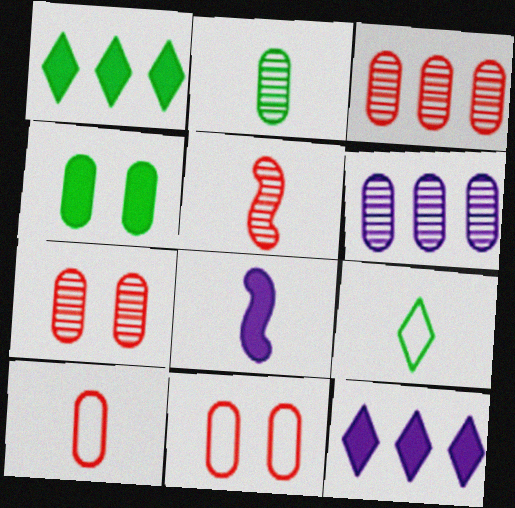[[2, 6, 7], 
[4, 6, 10]]